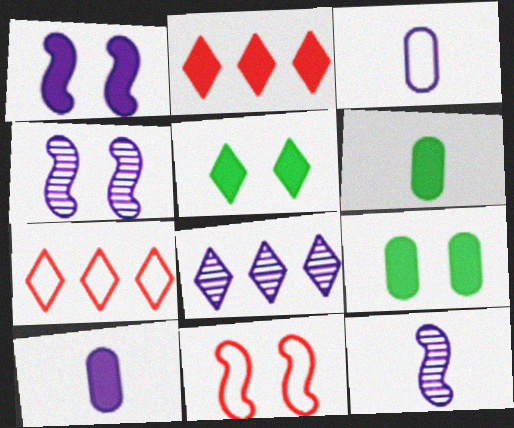[[1, 2, 6], 
[1, 3, 8], 
[4, 6, 7], 
[6, 8, 11], 
[7, 9, 12]]